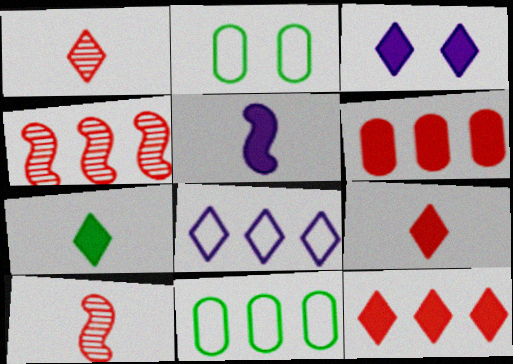[[3, 7, 12], 
[3, 10, 11]]